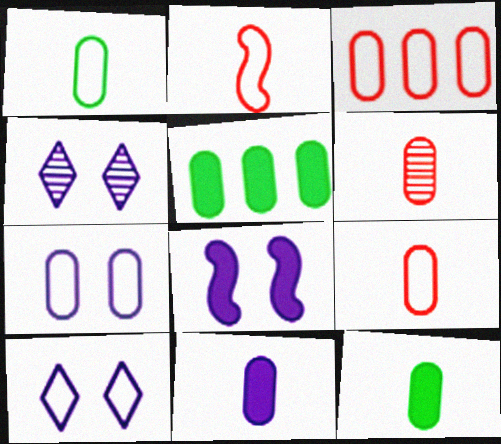[[1, 3, 7], 
[1, 6, 11], 
[2, 4, 5], 
[4, 7, 8], 
[5, 6, 7]]